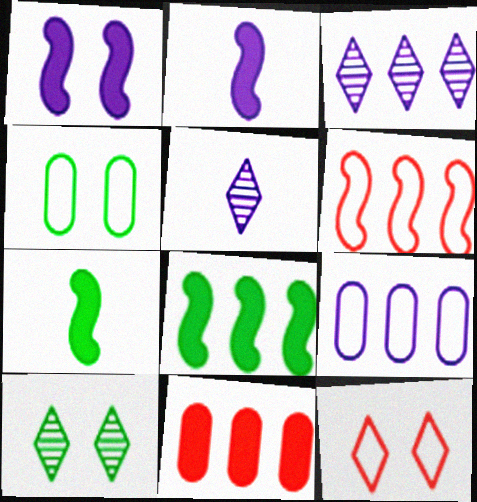[[1, 5, 9]]